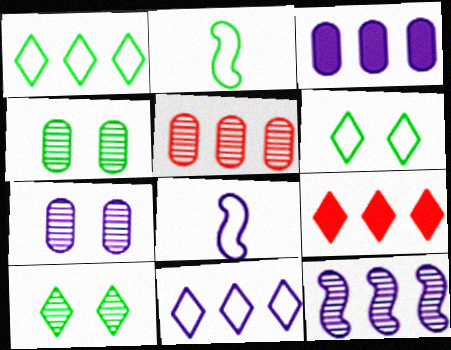[[2, 7, 9], 
[3, 11, 12], 
[4, 8, 9]]